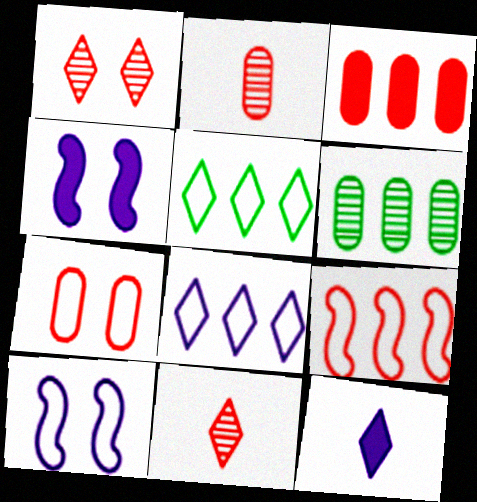[[1, 5, 12], 
[2, 3, 7], 
[2, 4, 5]]